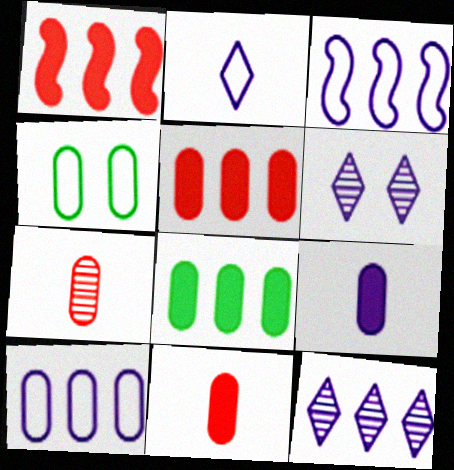[[3, 6, 9]]